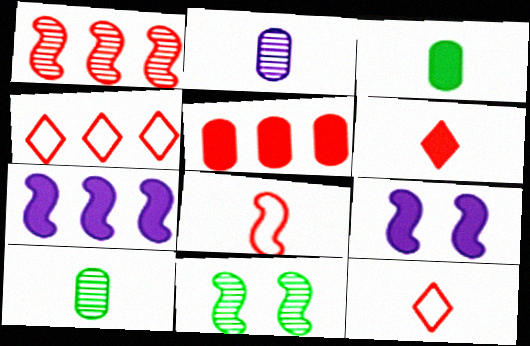[[1, 4, 5], 
[4, 9, 10], 
[7, 8, 11]]